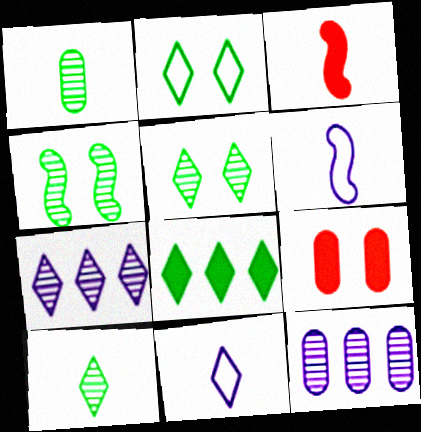[[1, 3, 11], 
[2, 3, 12], 
[2, 8, 10]]